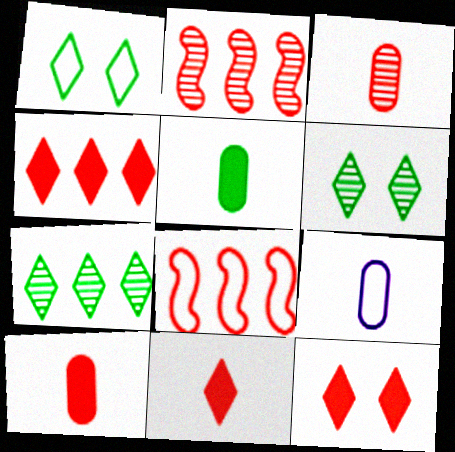[[1, 8, 9], 
[3, 5, 9], 
[3, 8, 12], 
[4, 11, 12]]